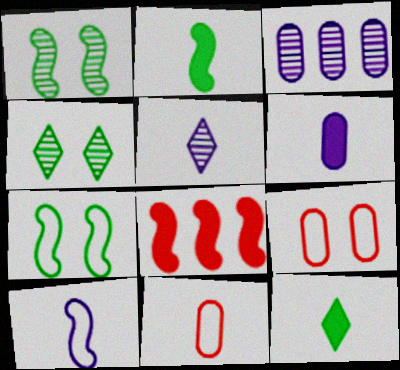[[1, 8, 10], 
[2, 5, 11], 
[5, 6, 10]]